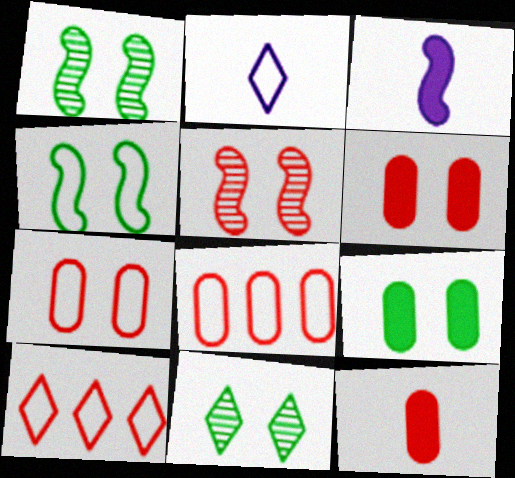[[2, 4, 8], 
[3, 8, 11], 
[4, 9, 11], 
[5, 10, 12]]